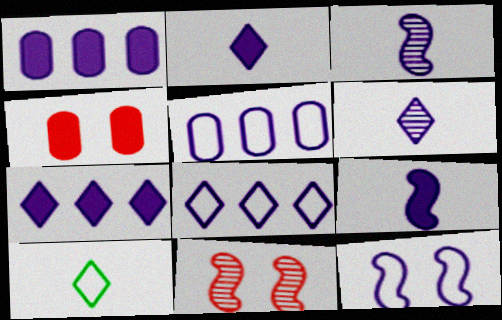[[1, 6, 12], 
[1, 10, 11]]